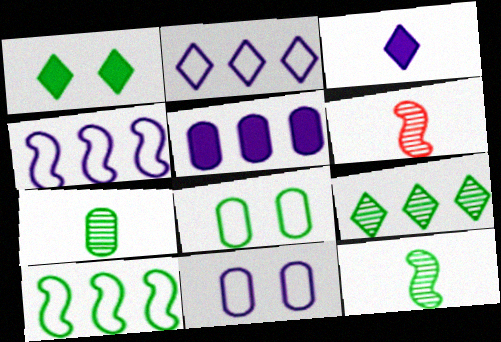[[1, 7, 10]]